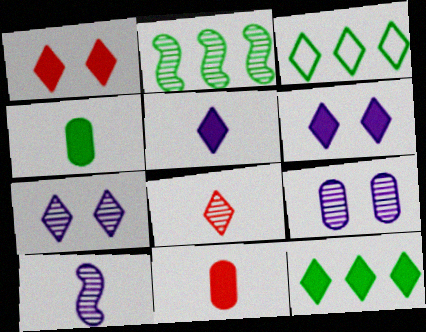[[1, 5, 12], 
[2, 8, 9], 
[3, 6, 8]]